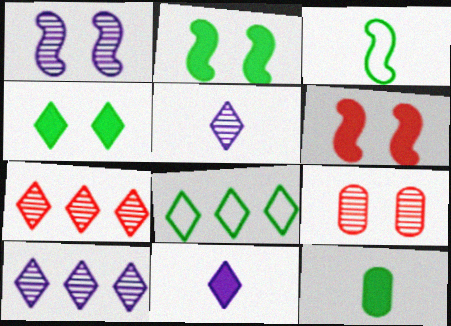[]